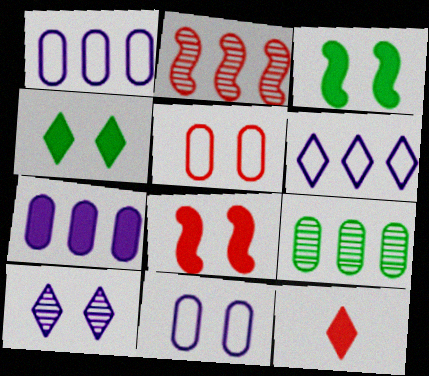[[2, 5, 12], 
[3, 5, 10], 
[3, 7, 12]]